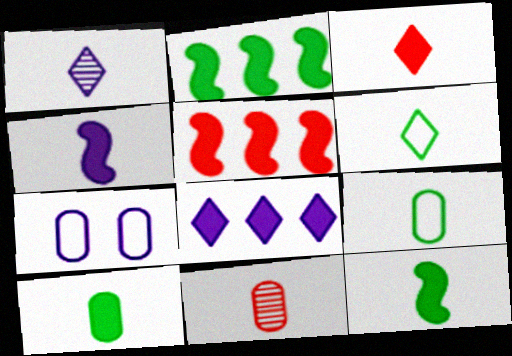[[1, 3, 6], 
[3, 4, 10], 
[4, 6, 11]]